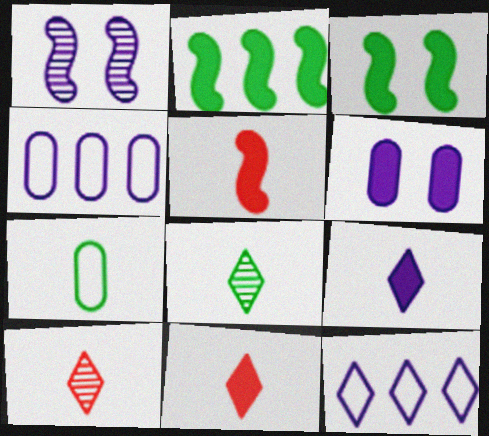[[1, 4, 9], 
[2, 6, 11], 
[3, 4, 10]]